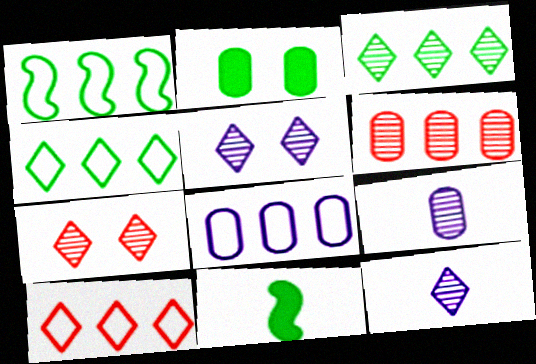[[1, 8, 10], 
[3, 7, 12], 
[7, 8, 11]]